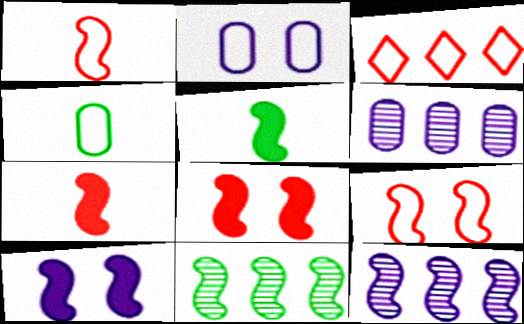[[1, 10, 11], 
[5, 9, 12]]